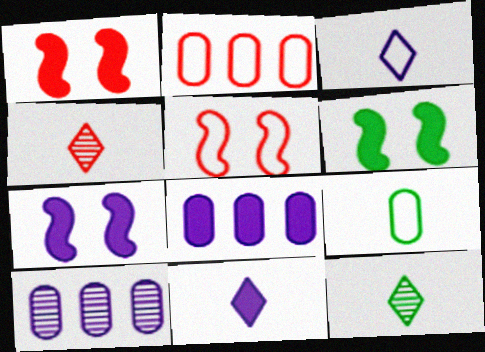[[1, 2, 4], 
[1, 6, 7], 
[2, 7, 12], 
[3, 7, 10], 
[5, 8, 12], 
[7, 8, 11]]